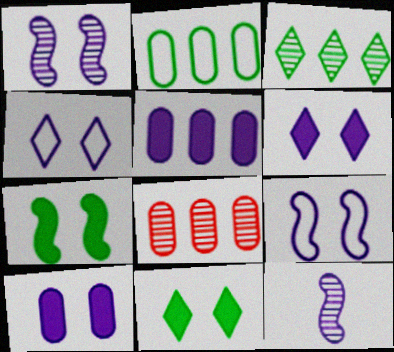[[1, 4, 10], 
[2, 5, 8], 
[4, 5, 12]]